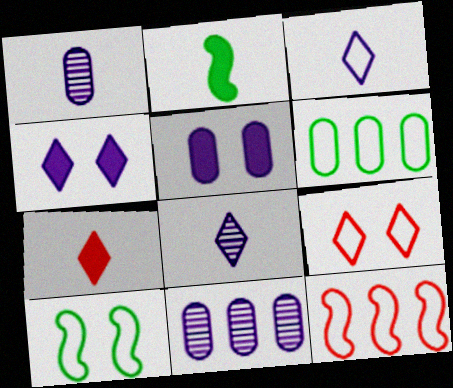[[2, 9, 11], 
[7, 10, 11]]